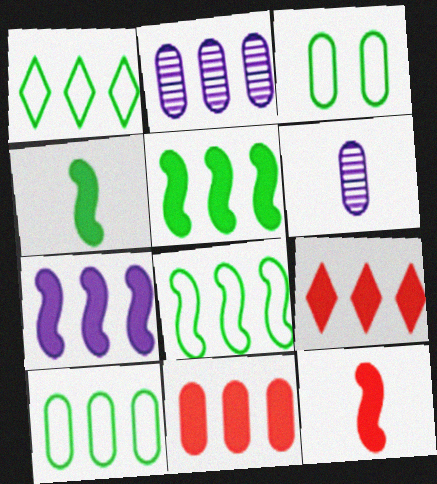[[1, 8, 10], 
[2, 8, 9], 
[2, 10, 11], 
[3, 6, 11]]